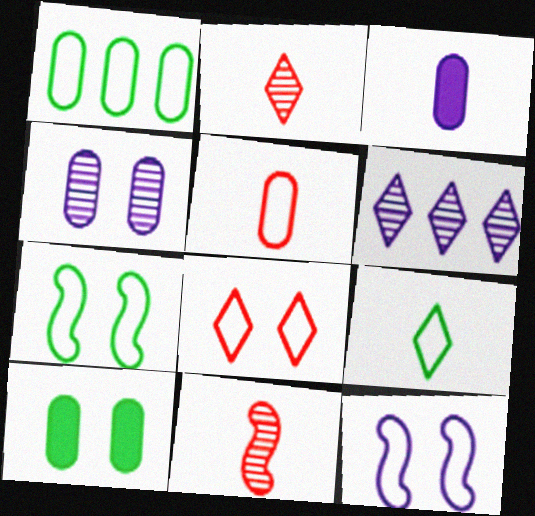[[1, 7, 9], 
[3, 6, 12], 
[3, 9, 11]]